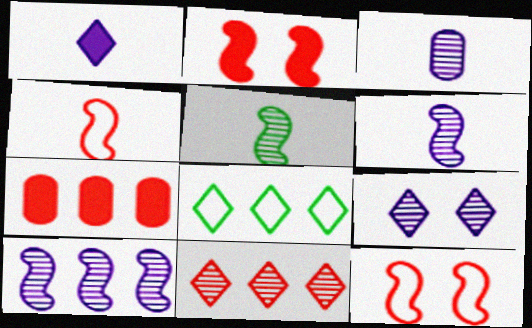[[2, 3, 8], 
[3, 9, 10], 
[7, 8, 10]]